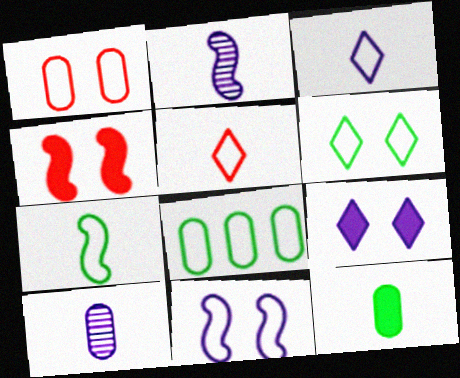[[1, 6, 11], 
[2, 5, 12], 
[5, 8, 11], 
[6, 7, 8]]